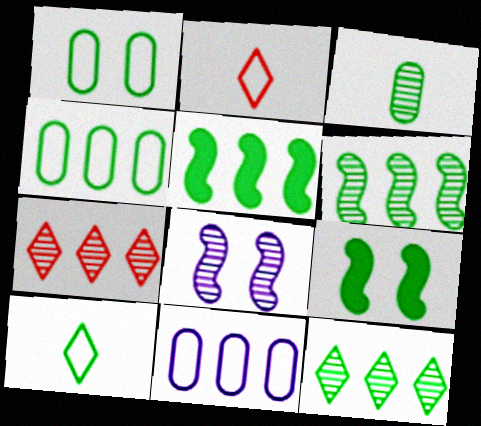[[3, 7, 8], 
[4, 5, 12], 
[5, 7, 11]]